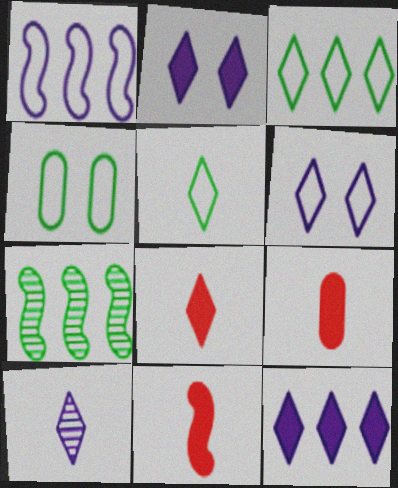[[5, 8, 10], 
[6, 7, 9], 
[6, 10, 12], 
[8, 9, 11]]